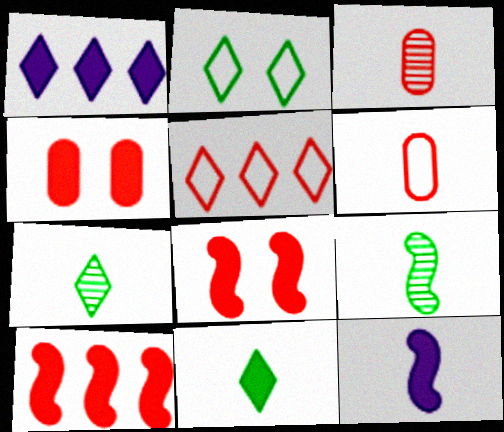[[3, 5, 8], 
[6, 7, 12]]